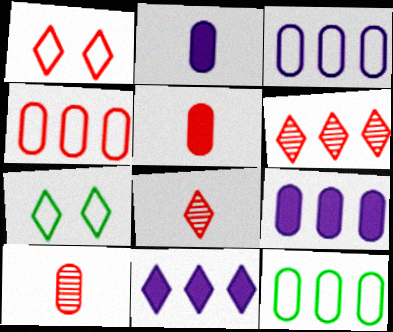[[3, 4, 12], 
[7, 8, 11]]